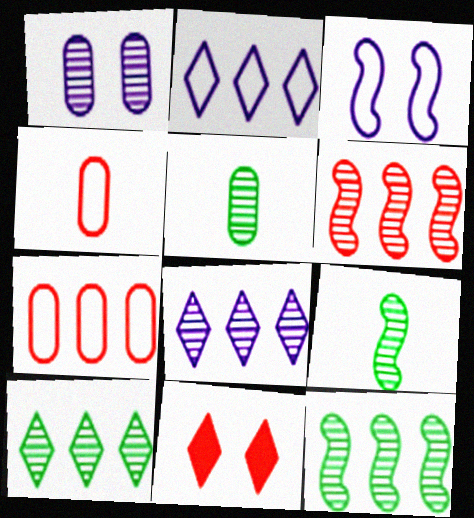[[4, 6, 11]]